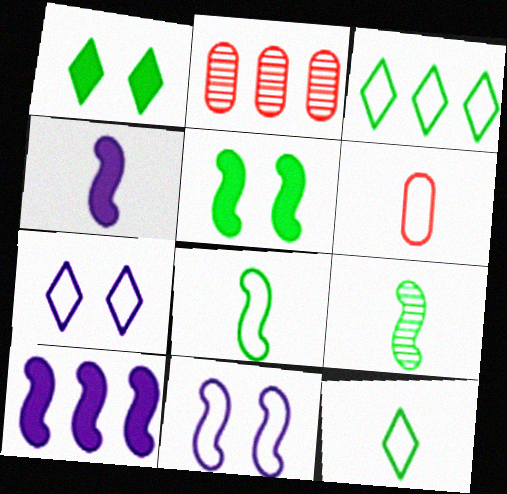[[2, 3, 10], 
[3, 6, 11]]